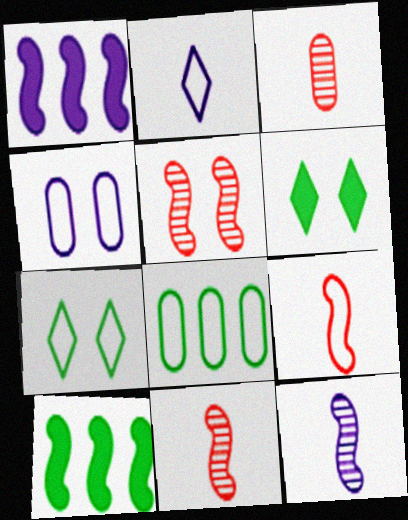[[1, 3, 7], 
[4, 5, 6]]